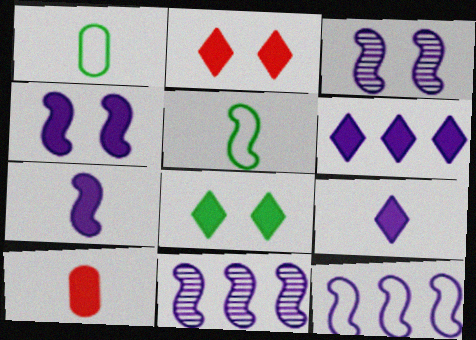[[1, 2, 11], 
[3, 7, 12]]